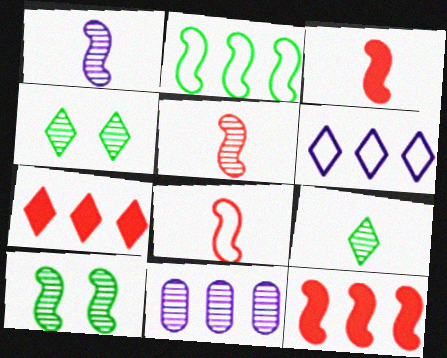[[2, 7, 11], 
[3, 5, 8], 
[4, 5, 11]]